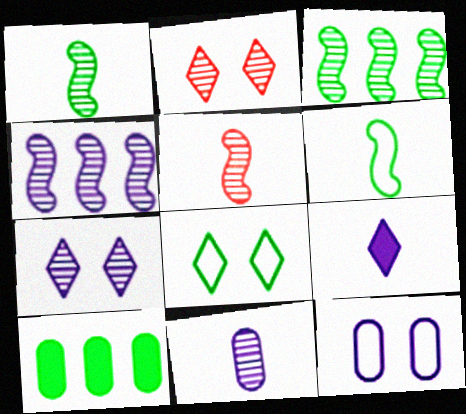[[1, 8, 10], 
[2, 3, 11], 
[4, 7, 11], 
[4, 9, 12]]